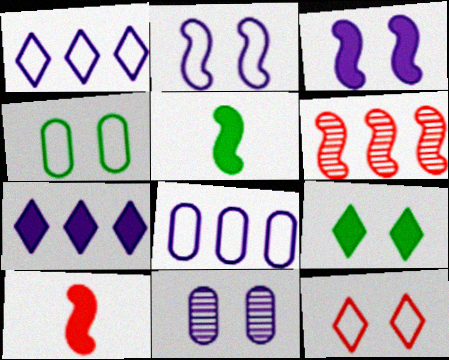[[2, 4, 12], 
[2, 5, 6]]